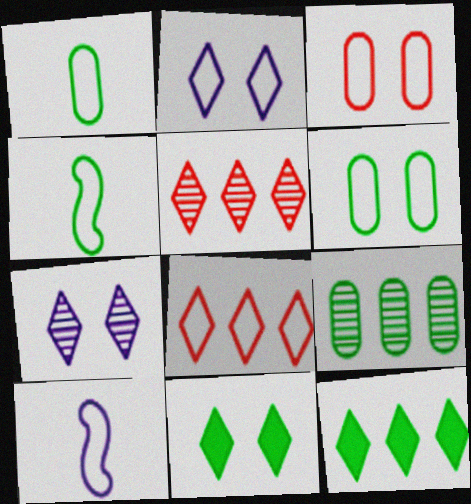[[4, 9, 11], 
[6, 8, 10]]